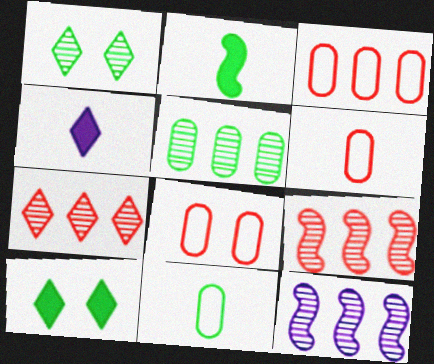[[3, 6, 8], 
[5, 7, 12], 
[6, 10, 12]]